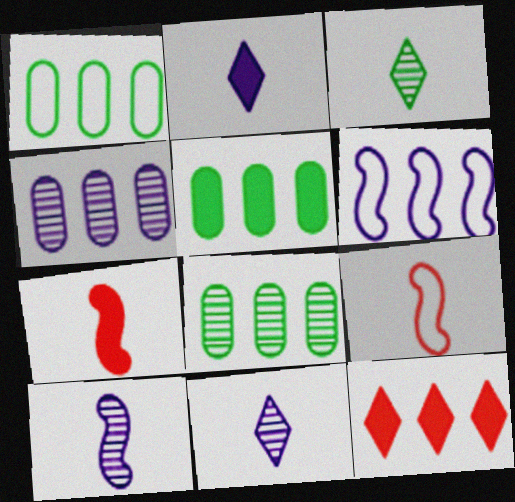[[1, 5, 8], 
[6, 8, 12]]